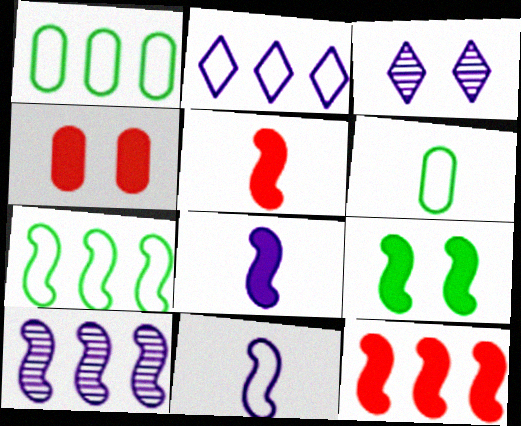[[1, 3, 5], 
[3, 6, 12], 
[7, 10, 12], 
[8, 9, 12]]